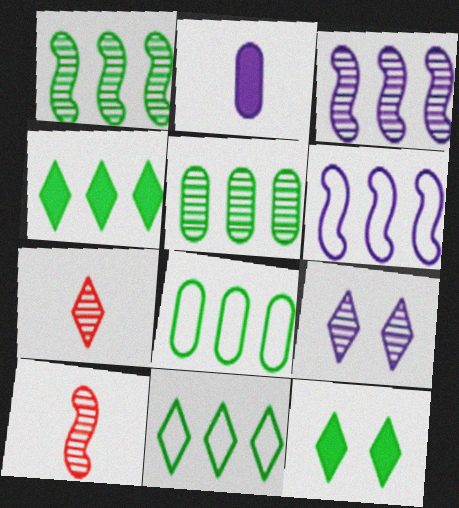[[1, 4, 8], 
[2, 6, 9], 
[5, 9, 10]]